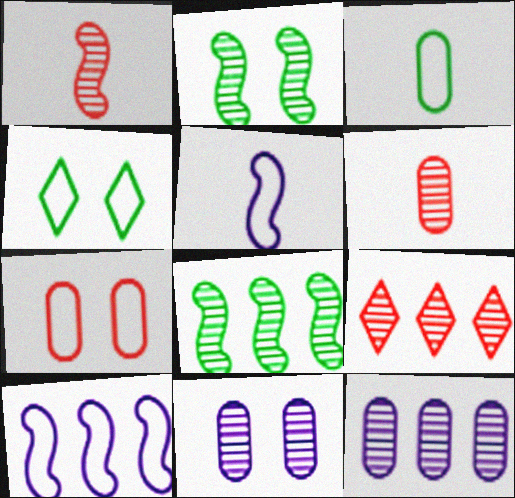[[8, 9, 12]]